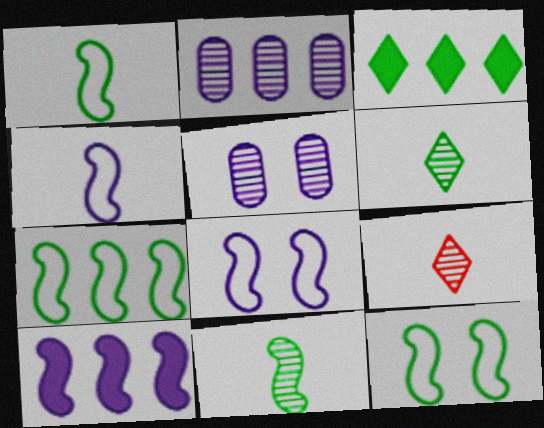[[1, 7, 12]]